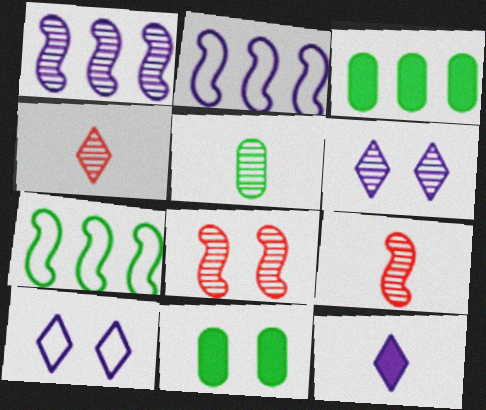[[2, 4, 11], 
[3, 9, 10], 
[8, 10, 11]]